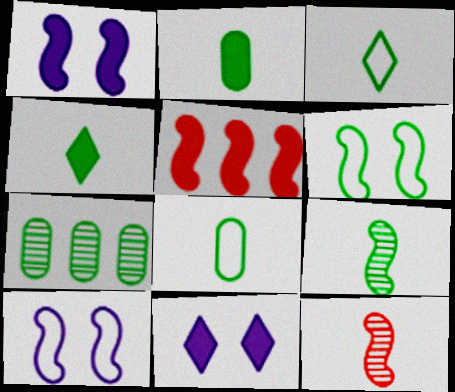[[2, 3, 9], 
[2, 5, 11], 
[4, 6, 7], 
[4, 8, 9], 
[5, 9, 10]]